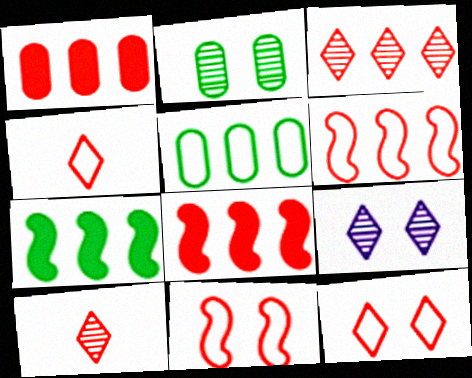[[1, 3, 6], 
[1, 10, 11]]